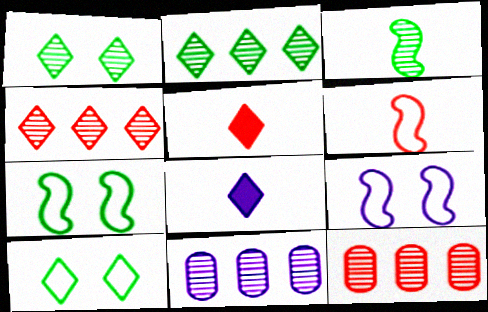[[4, 8, 10], 
[5, 7, 11], 
[7, 8, 12], 
[8, 9, 11]]